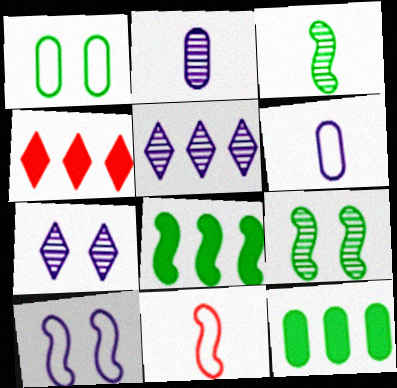[[4, 6, 9], 
[7, 11, 12]]